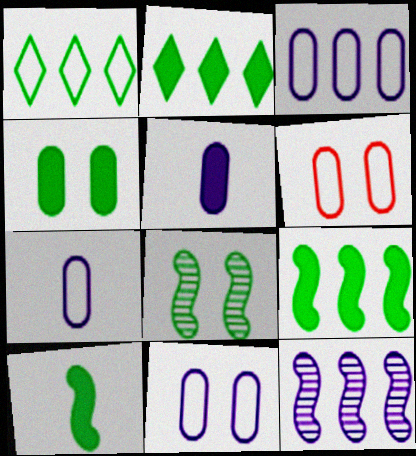[[2, 4, 10], 
[3, 7, 11]]